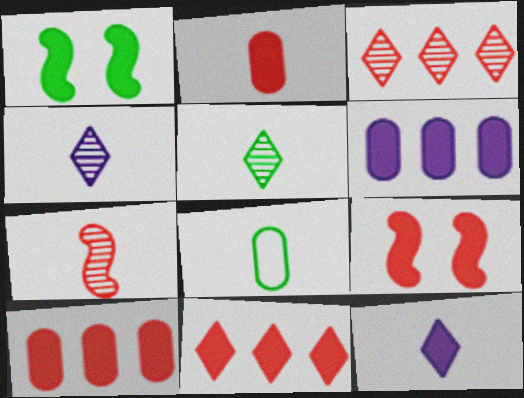[[1, 10, 12], 
[2, 9, 11], 
[7, 8, 12]]